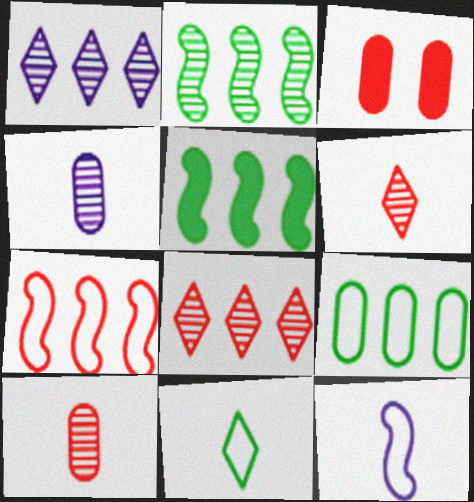[[3, 4, 9], 
[3, 6, 7]]